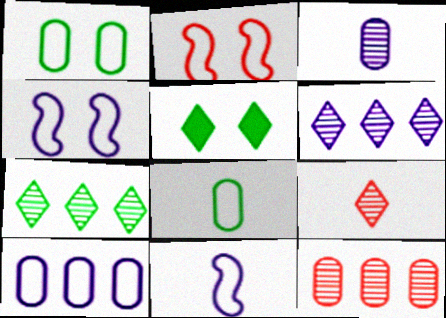[[5, 11, 12]]